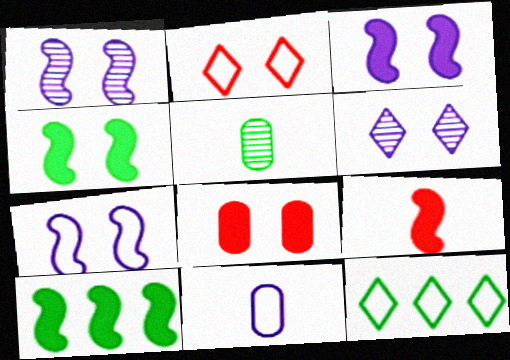[[1, 3, 7], 
[3, 9, 10], 
[4, 5, 12]]